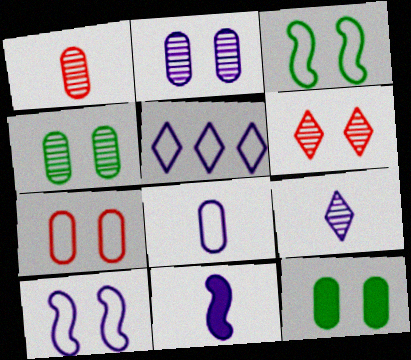[[2, 5, 11], 
[2, 7, 12], 
[5, 8, 10], 
[6, 10, 12], 
[8, 9, 11]]